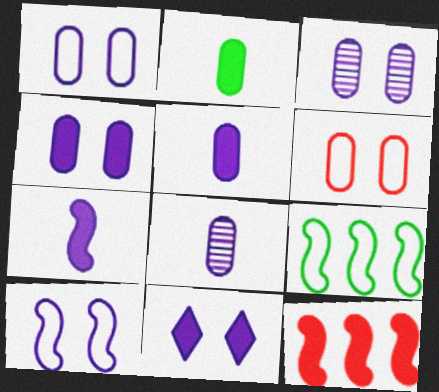[[1, 3, 4], 
[2, 11, 12], 
[3, 10, 11]]